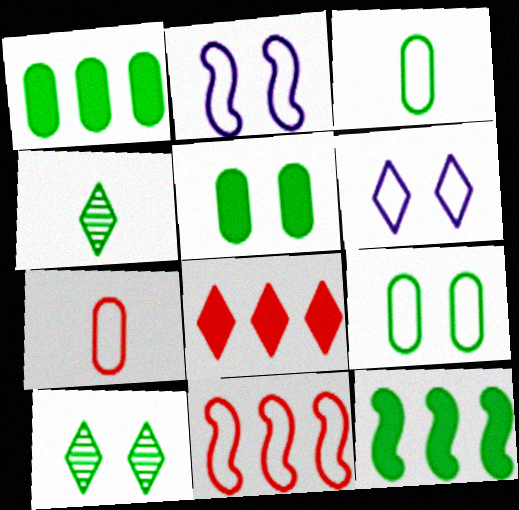[[3, 6, 11], 
[3, 10, 12], 
[4, 6, 8], 
[4, 9, 12]]